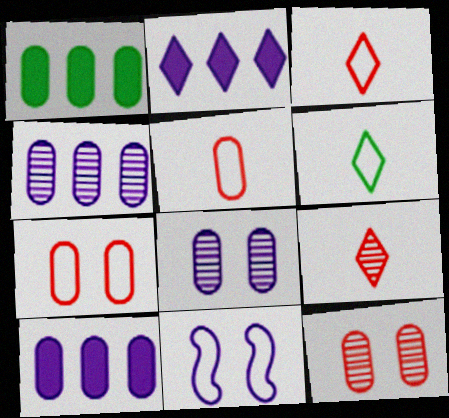[[1, 5, 8], 
[1, 9, 11]]